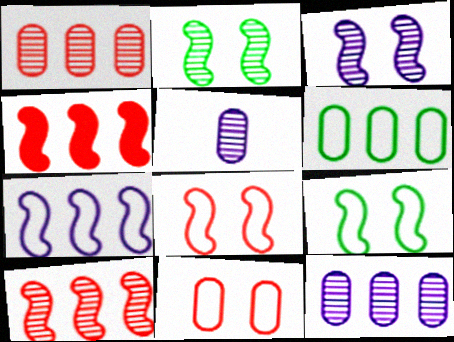[]